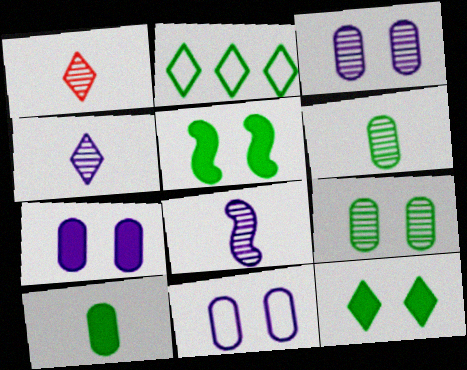[[1, 6, 8], 
[2, 5, 6], 
[3, 7, 11]]